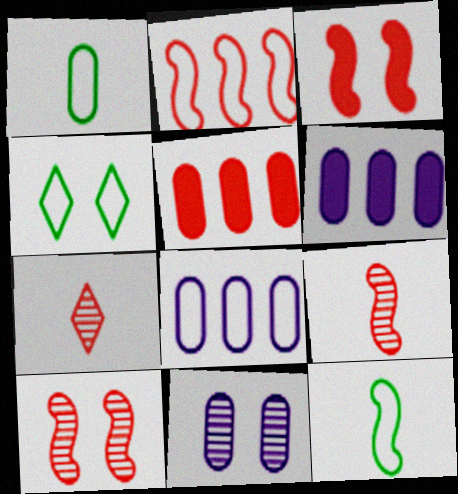[[1, 5, 11], 
[2, 3, 9], 
[3, 4, 11], 
[4, 6, 9]]